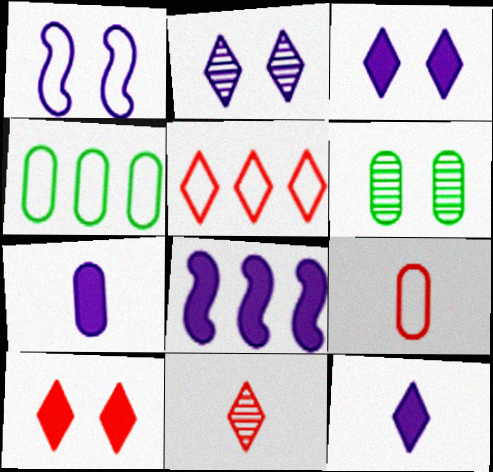[[1, 6, 10], 
[3, 7, 8], 
[5, 10, 11]]